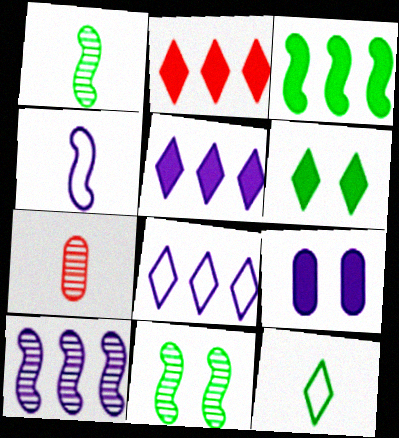[]